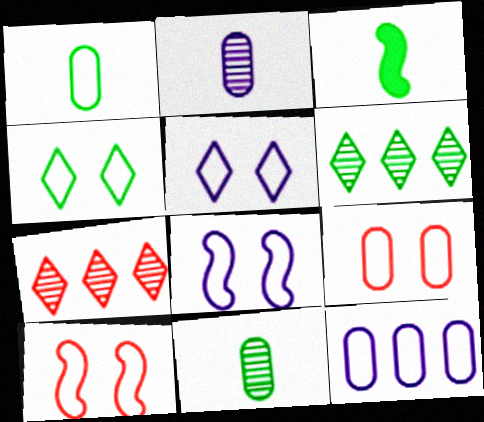[[1, 9, 12], 
[4, 8, 9]]